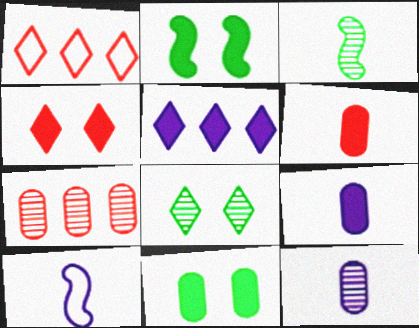[[1, 2, 12], 
[2, 5, 6]]